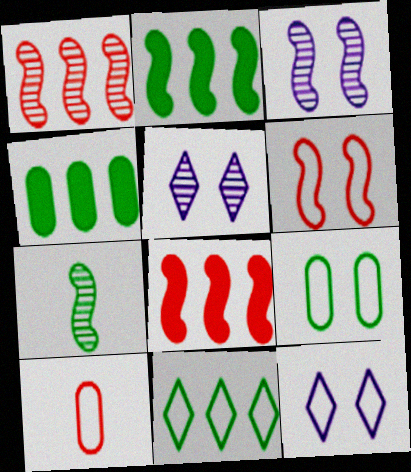[[1, 3, 7], 
[2, 5, 10], 
[6, 9, 12]]